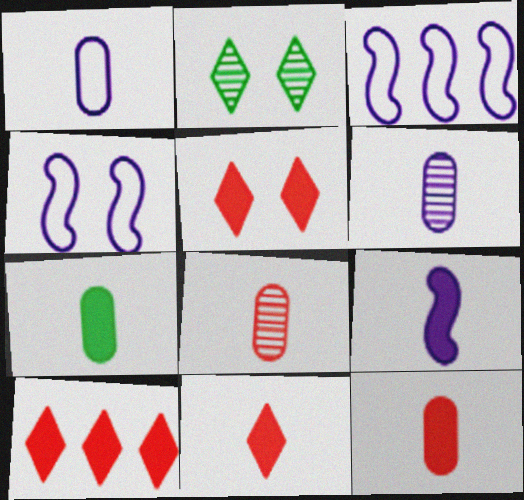[[1, 7, 8], 
[2, 3, 12], 
[5, 10, 11], 
[7, 9, 11]]